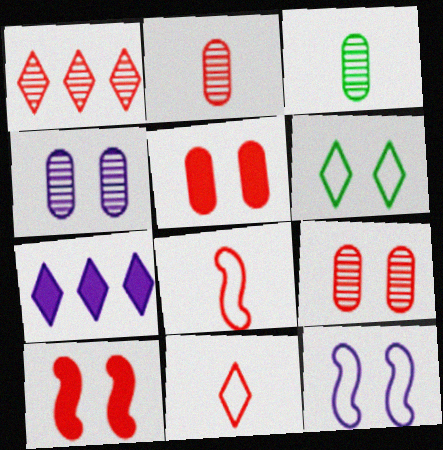[[1, 5, 8], 
[4, 6, 10]]